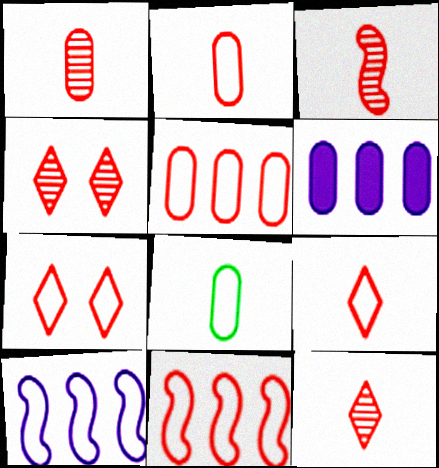[[1, 3, 12], 
[2, 7, 11], 
[7, 8, 10]]